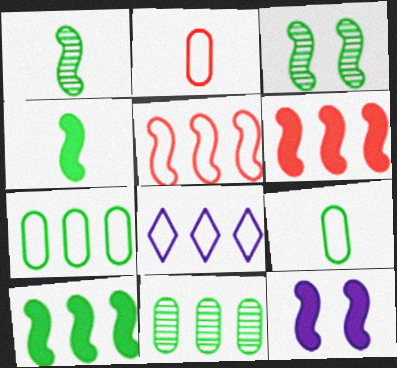[[1, 5, 12], 
[4, 6, 12], 
[5, 7, 8], 
[6, 8, 11]]